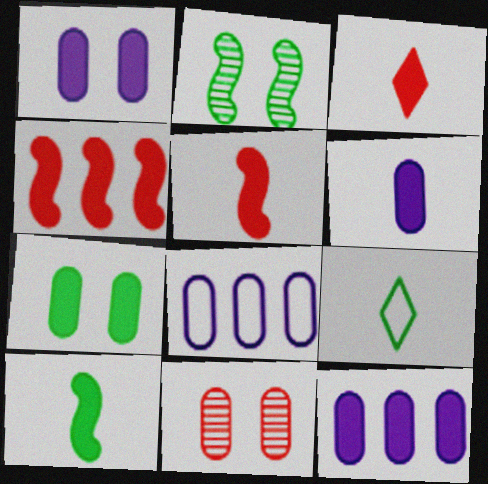[[1, 6, 12], 
[2, 3, 8], 
[3, 6, 10]]